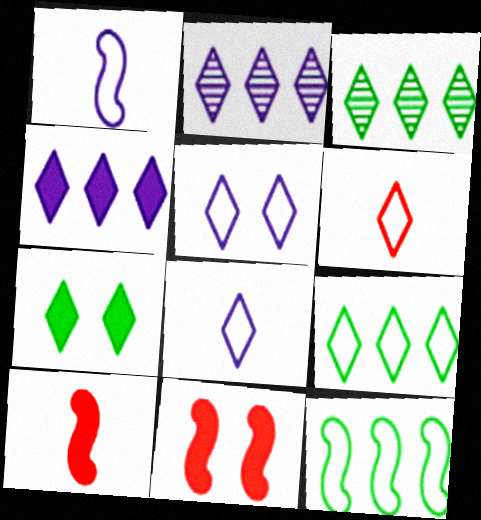[[2, 6, 7], 
[5, 6, 9]]